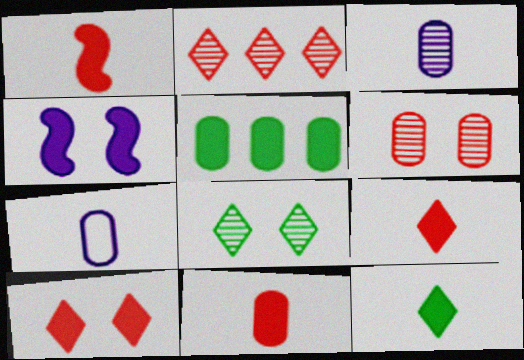[[1, 9, 11], 
[4, 5, 9], 
[5, 6, 7]]